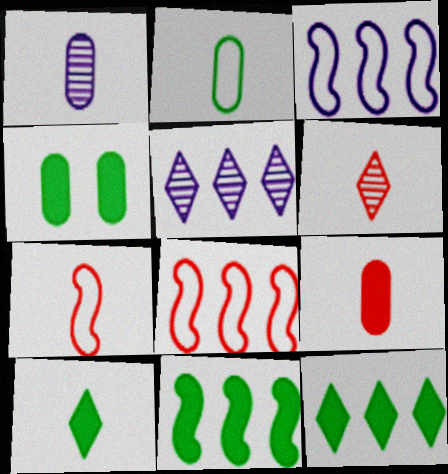[[1, 2, 9], 
[1, 7, 10], 
[3, 4, 6], 
[4, 5, 7], 
[4, 10, 11], 
[6, 7, 9]]